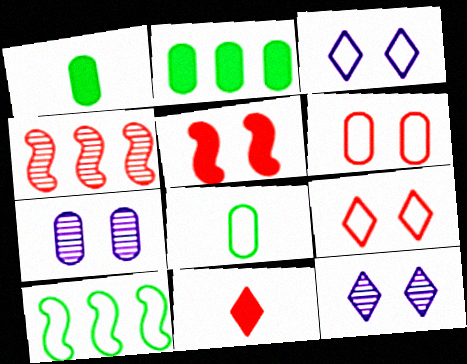[[1, 3, 4], 
[4, 6, 11], 
[7, 10, 11]]